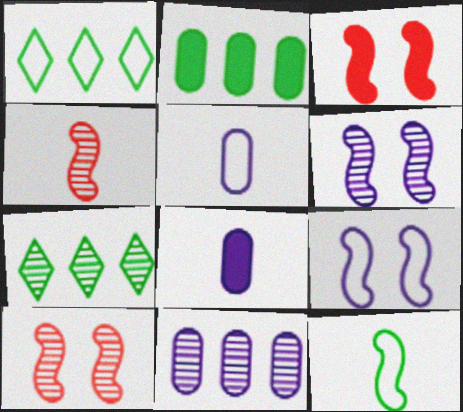[[1, 8, 10], 
[3, 5, 7]]